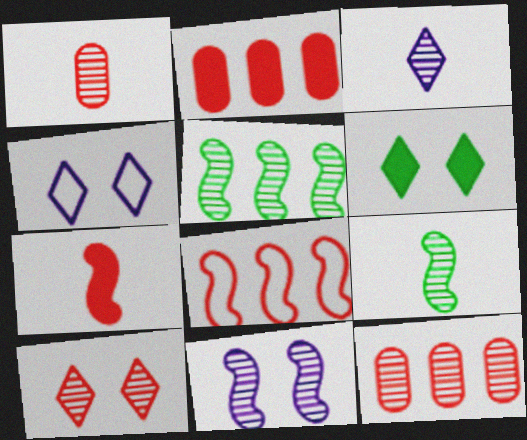[[1, 3, 9], 
[2, 4, 9], 
[4, 6, 10]]